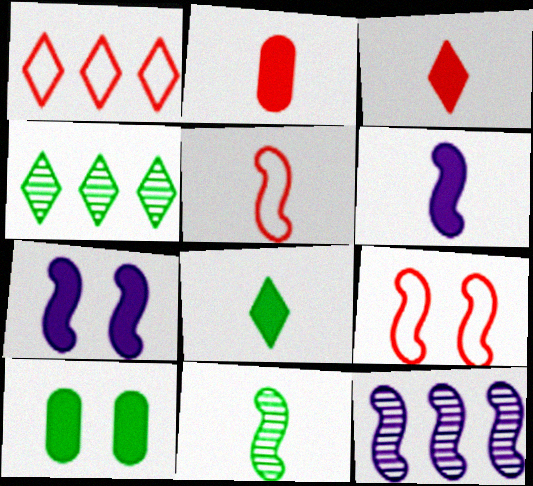[[2, 6, 8], 
[5, 6, 11]]